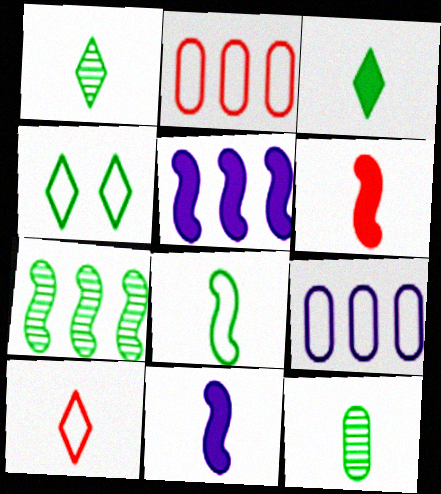[[3, 8, 12], 
[10, 11, 12]]